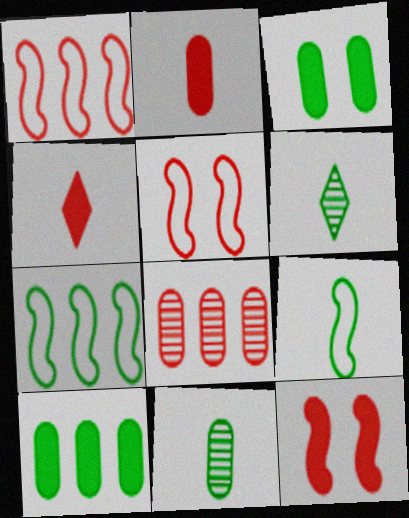[[3, 6, 7], 
[4, 5, 8]]